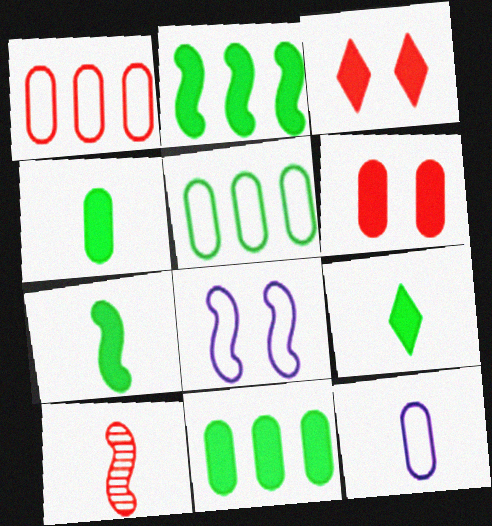[[1, 3, 10], 
[2, 8, 10], 
[4, 7, 9], 
[9, 10, 12]]